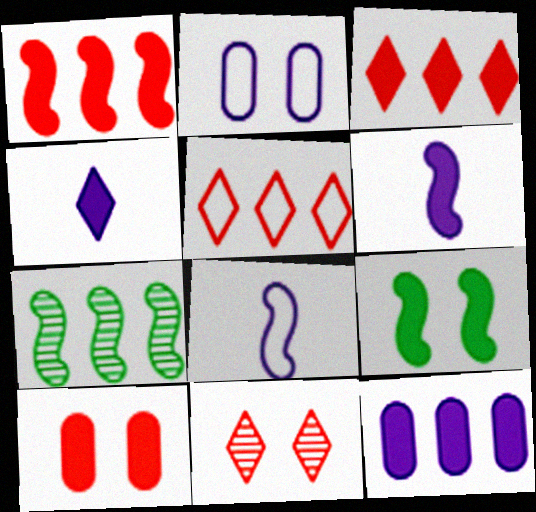[[1, 6, 9], 
[2, 9, 11], 
[5, 7, 12]]